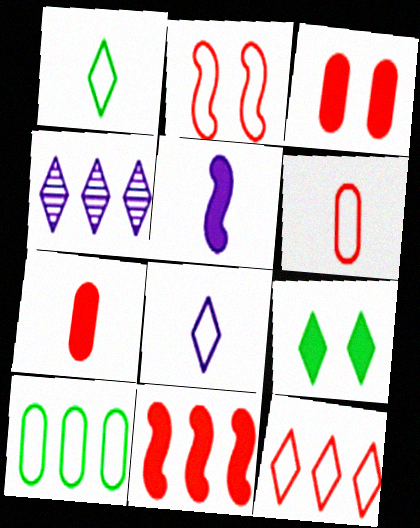[[2, 6, 12], 
[2, 8, 10], 
[4, 10, 11]]